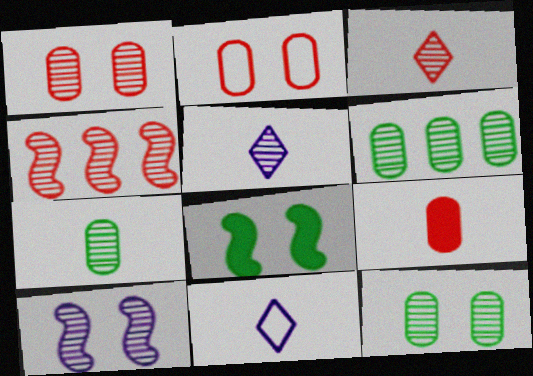[[1, 3, 4], 
[3, 6, 10], 
[4, 5, 12], 
[6, 7, 12]]